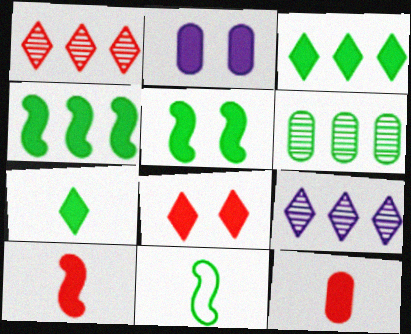[[1, 2, 11], 
[2, 3, 10], 
[2, 5, 8]]